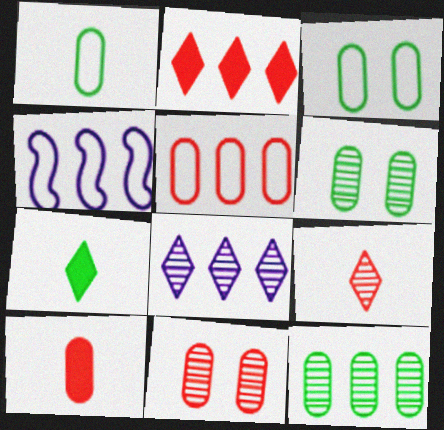[[2, 4, 12], 
[4, 7, 11], 
[5, 10, 11]]